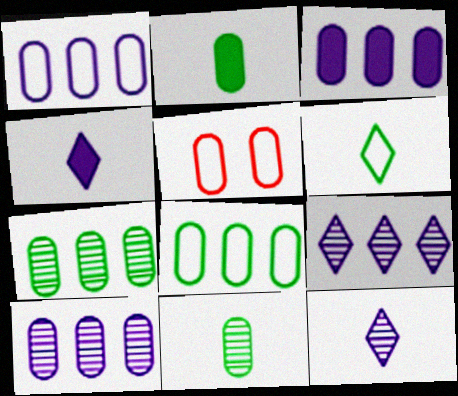[[1, 3, 10], 
[2, 5, 10], 
[3, 5, 11]]